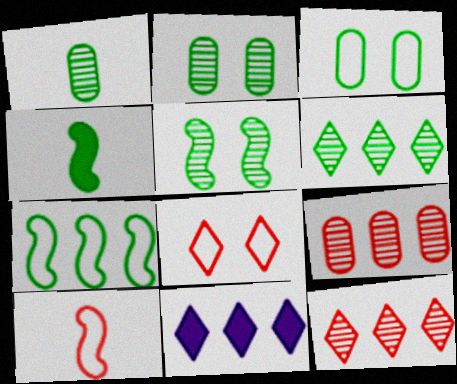[[1, 5, 6], 
[2, 10, 11], 
[3, 4, 6], 
[4, 5, 7], 
[7, 9, 11]]